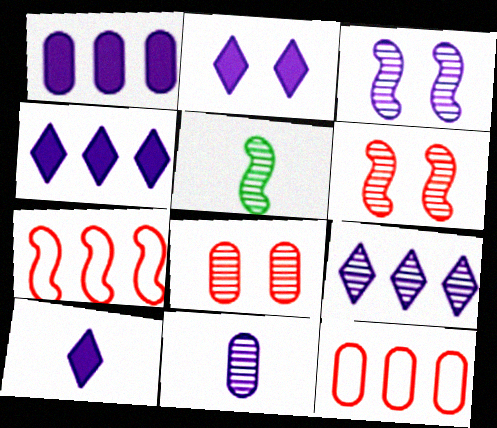[[2, 4, 10], 
[2, 5, 12], 
[3, 9, 11], 
[5, 8, 9]]